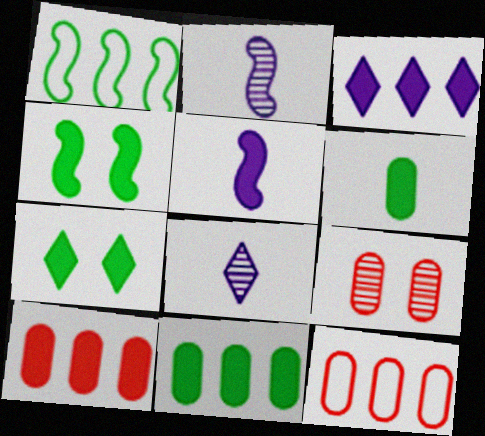[[2, 7, 12], 
[4, 8, 12], 
[5, 7, 10]]